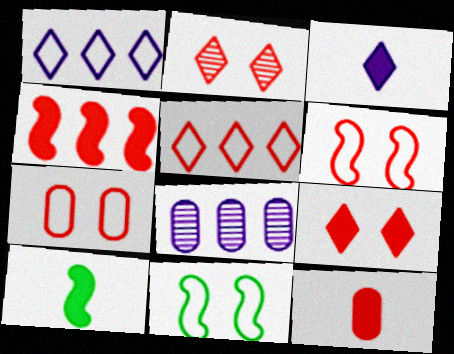[[3, 10, 12], 
[4, 9, 12]]